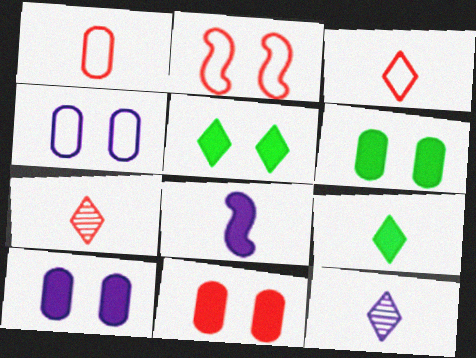[[3, 9, 12], 
[6, 10, 11]]